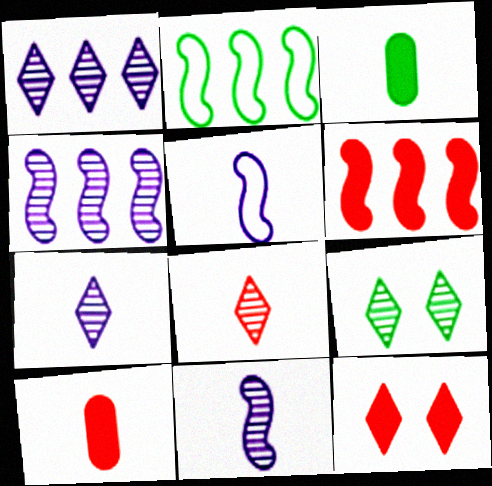[[1, 8, 9], 
[2, 3, 9], 
[2, 4, 6], 
[3, 5, 8], 
[6, 10, 12]]